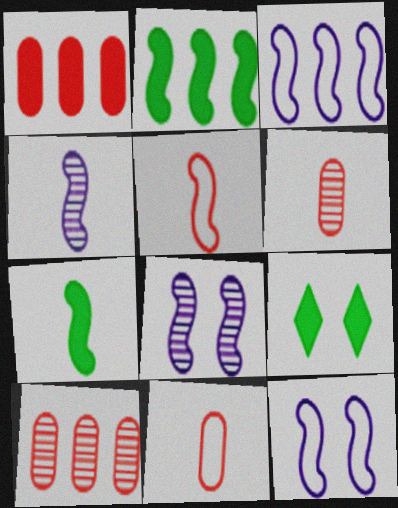[[2, 5, 8], 
[3, 6, 9], 
[4, 5, 7]]